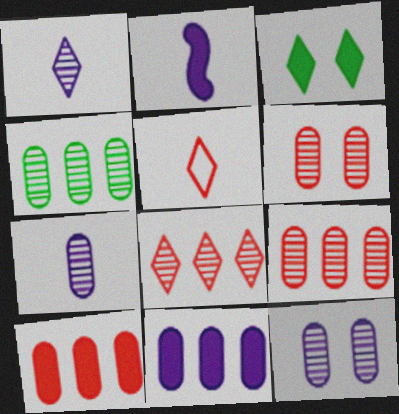[[2, 3, 10], 
[4, 6, 7]]